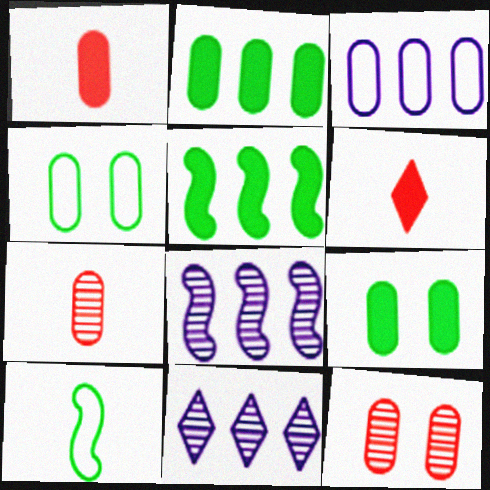[[3, 7, 9], 
[4, 6, 8]]